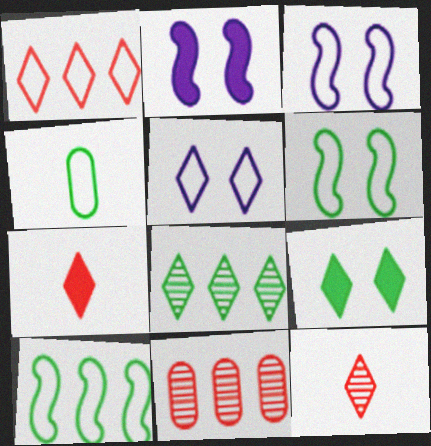[[1, 3, 4], 
[5, 7, 8]]